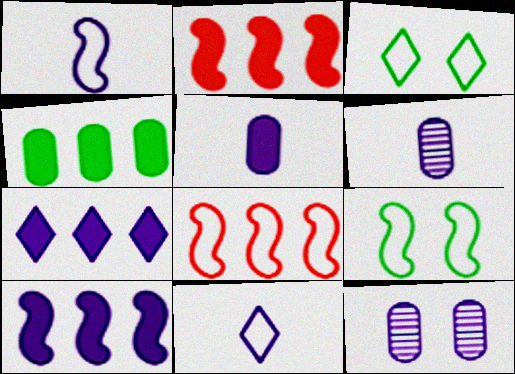[[1, 7, 12], 
[1, 8, 9], 
[2, 3, 6], 
[2, 4, 7], 
[10, 11, 12]]